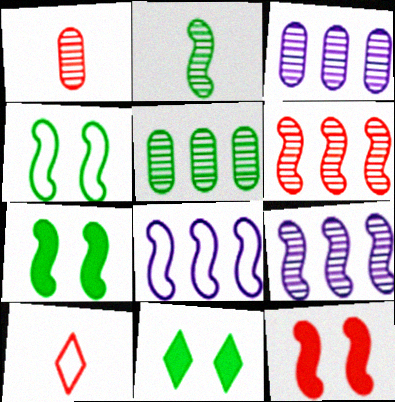[[1, 8, 11], 
[2, 8, 12], 
[3, 7, 10]]